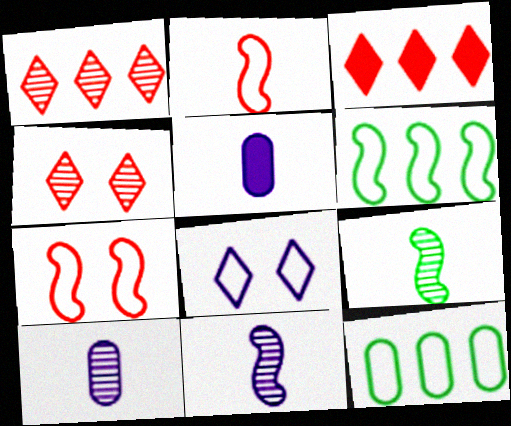[[2, 8, 12], 
[4, 5, 6]]